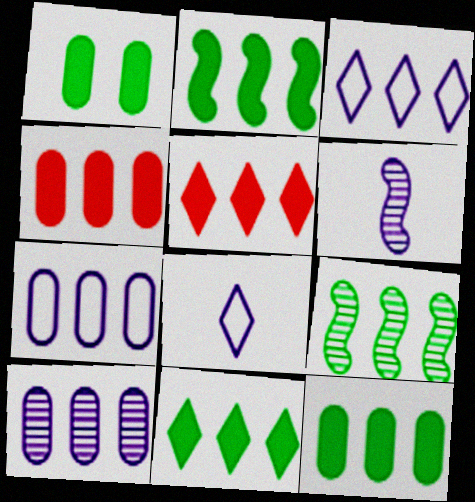[[2, 11, 12], 
[3, 4, 9], 
[5, 7, 9]]